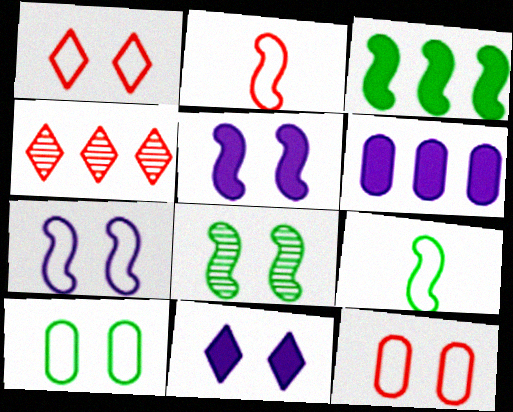[[1, 7, 10], 
[3, 8, 9], 
[8, 11, 12]]